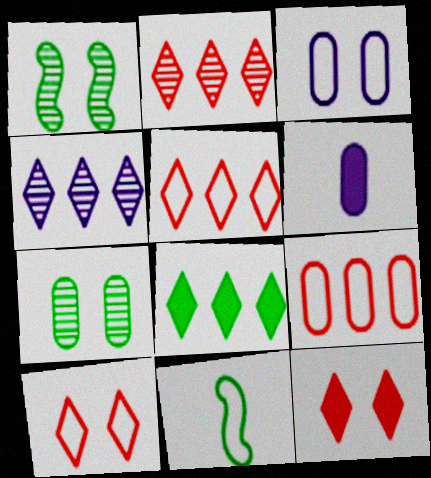[[1, 3, 12], 
[1, 5, 6], 
[3, 5, 11], 
[4, 5, 8], 
[6, 7, 9], 
[7, 8, 11]]